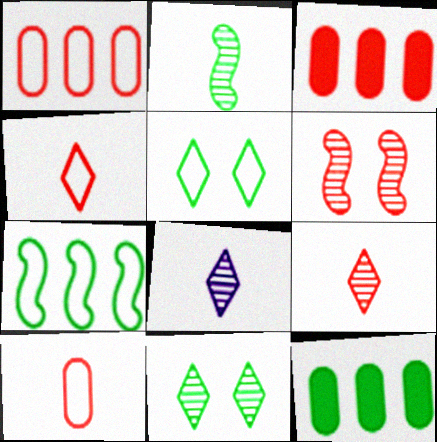[[2, 5, 12], 
[3, 4, 6]]